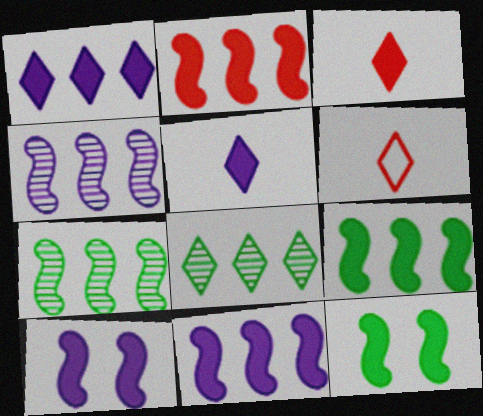[[2, 9, 11]]